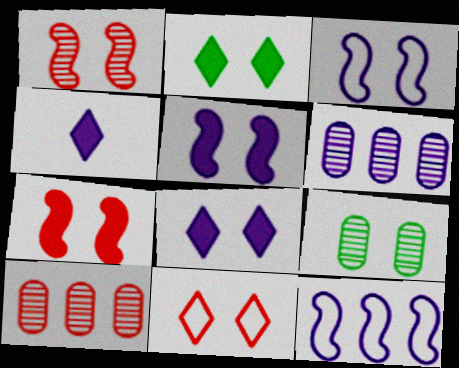[[3, 4, 6], 
[5, 9, 11]]